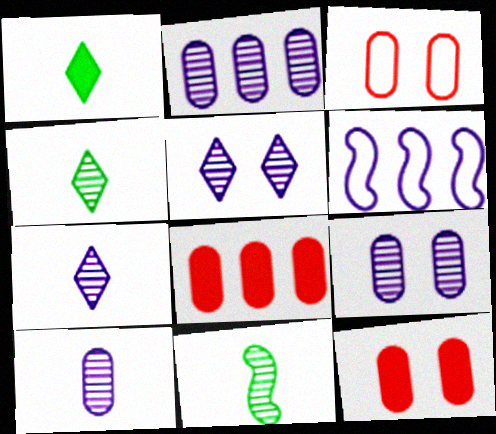[[2, 9, 10], 
[4, 6, 12]]